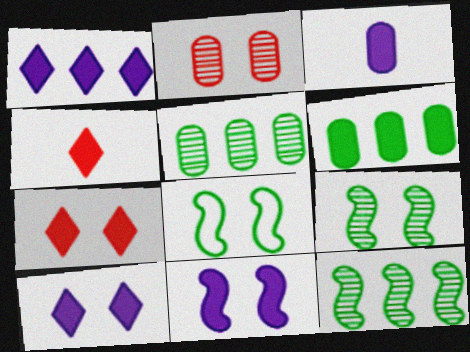[[1, 3, 11], 
[2, 8, 10], 
[4, 6, 11]]